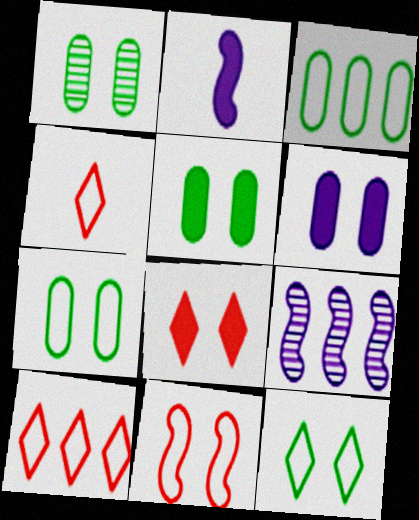[[1, 2, 10], 
[1, 5, 7], 
[4, 5, 9]]